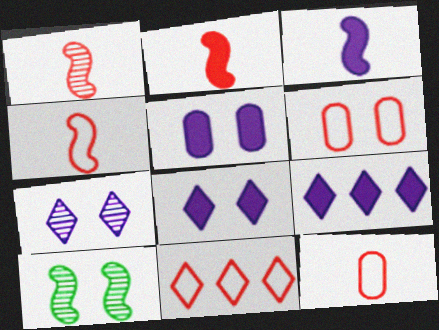[[1, 2, 4], 
[3, 5, 9], 
[4, 6, 11], 
[6, 8, 10], 
[9, 10, 12]]